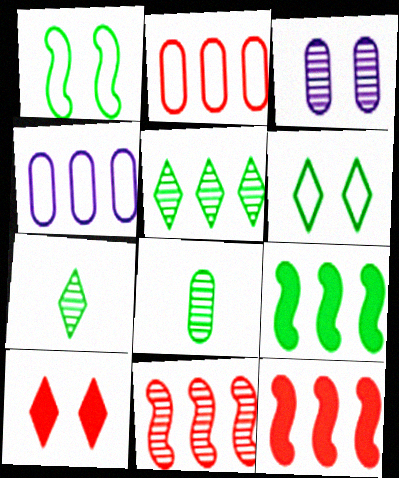[[1, 3, 10], 
[3, 7, 11], 
[4, 5, 12], 
[6, 8, 9]]